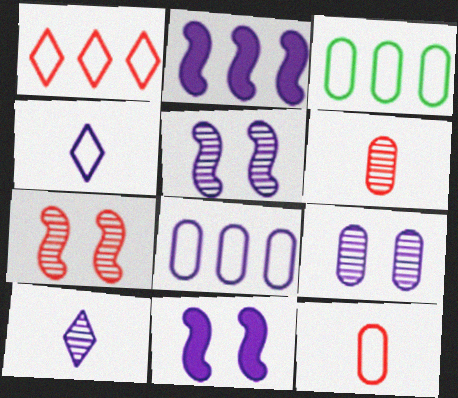[[2, 4, 9], 
[8, 10, 11]]